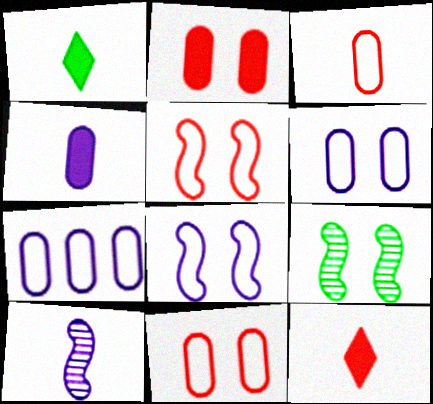[[1, 3, 10], 
[7, 9, 12]]